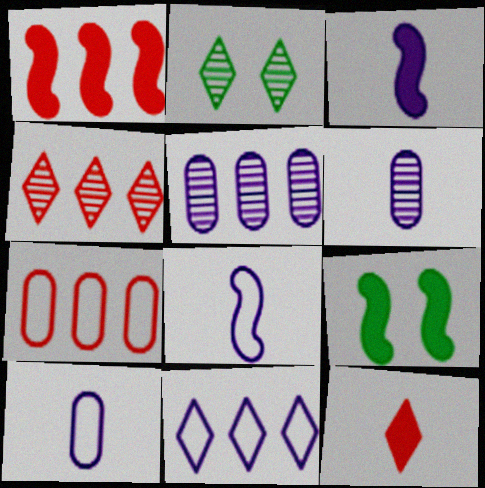[[1, 2, 10], 
[1, 3, 9], 
[1, 4, 7], 
[2, 3, 7], 
[2, 11, 12], 
[4, 9, 10]]